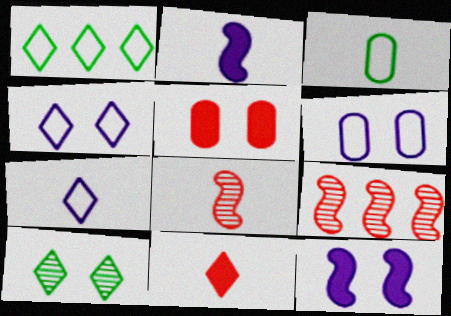[]